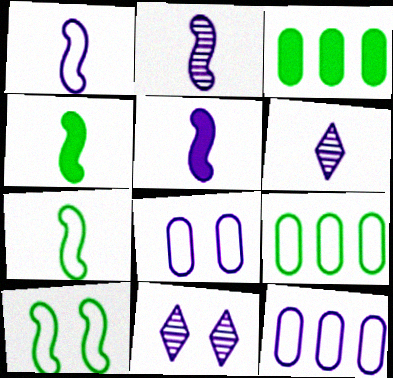[[1, 2, 5], 
[5, 11, 12]]